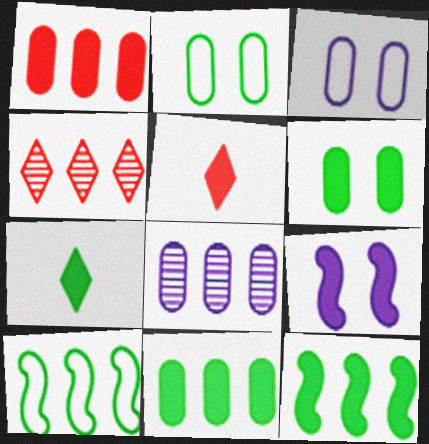[[1, 7, 9], 
[5, 9, 11], 
[6, 7, 12]]